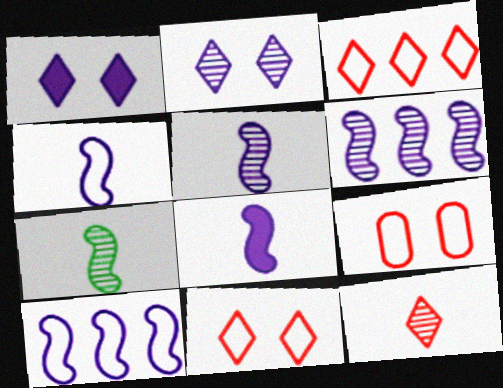[[4, 5, 8]]